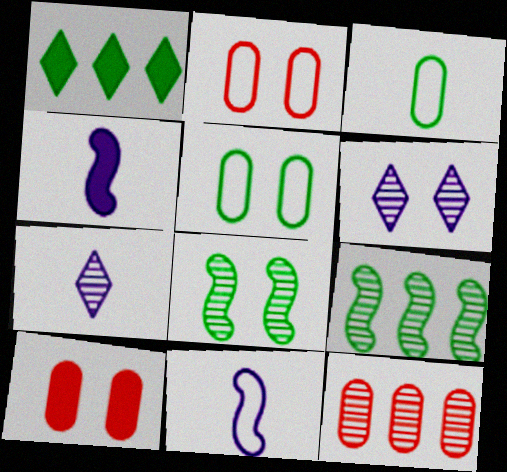[[1, 3, 8], 
[1, 4, 10], 
[7, 8, 12]]